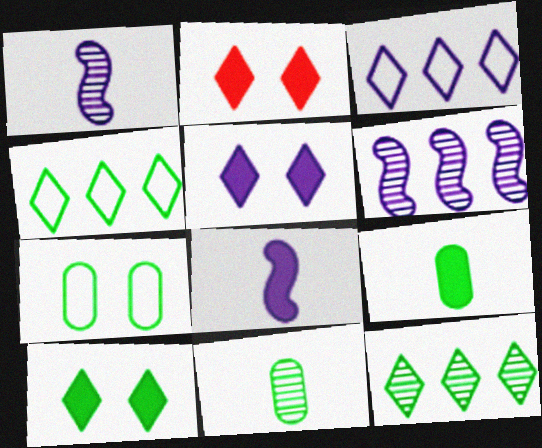[[2, 5, 10]]